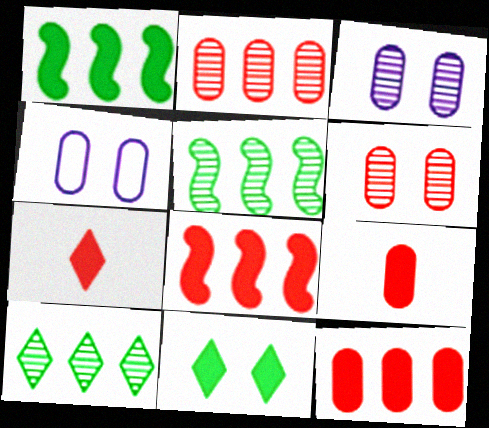[[4, 5, 7]]